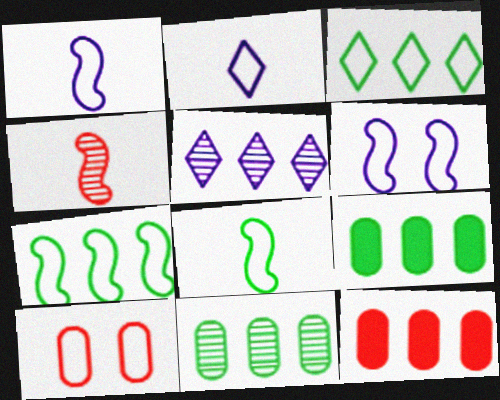[[1, 3, 10], 
[2, 7, 10], 
[5, 7, 12]]